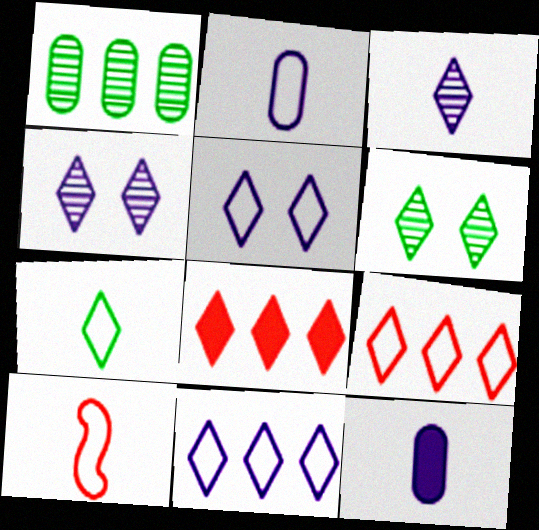[[2, 7, 10], 
[4, 7, 8], 
[5, 7, 9]]